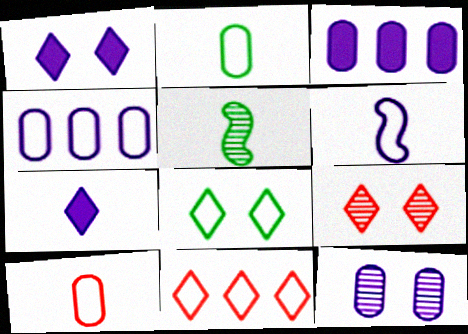[[1, 8, 9], 
[5, 7, 10]]